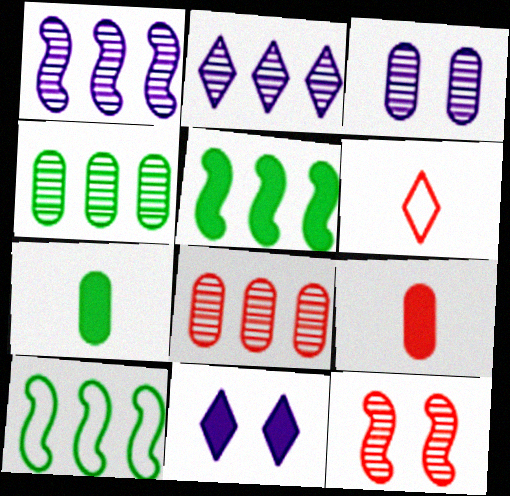[[3, 5, 6], 
[5, 9, 11]]